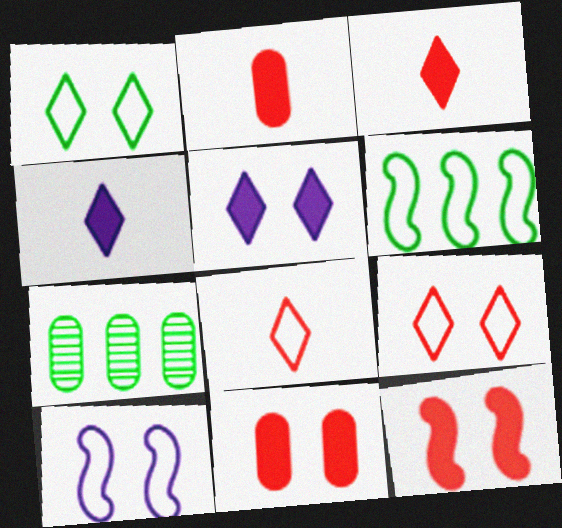[[3, 7, 10]]